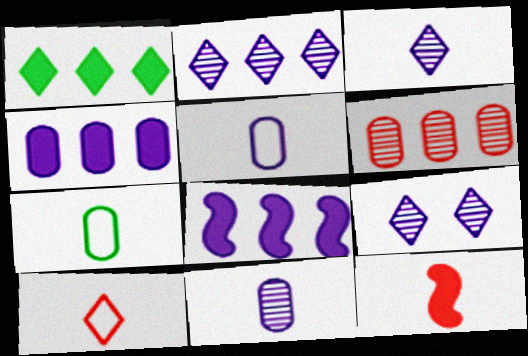[[1, 9, 10], 
[2, 3, 9], 
[3, 7, 12], 
[5, 8, 9]]